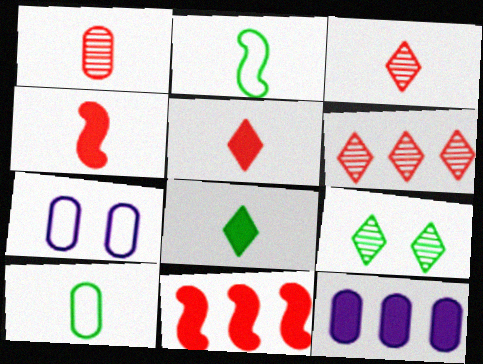[]